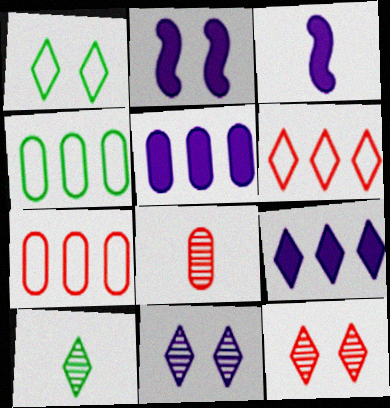[[2, 7, 10], 
[3, 4, 12]]